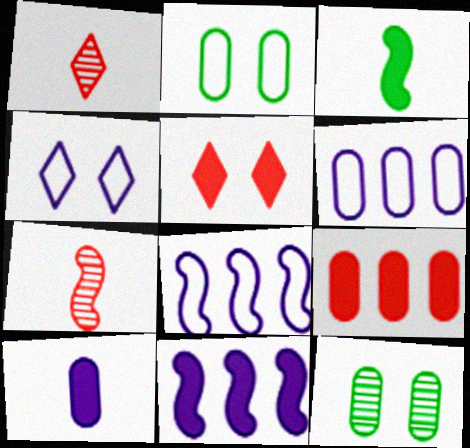[[1, 2, 11]]